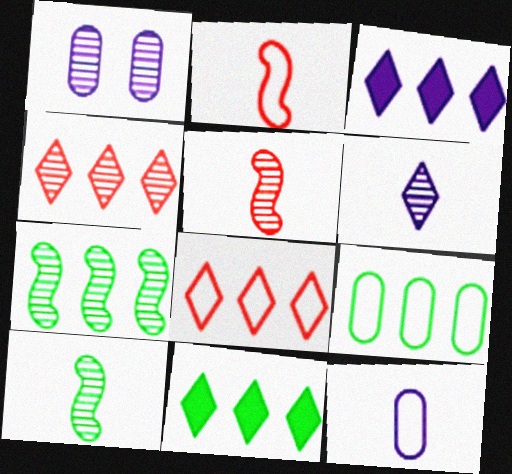[[1, 2, 11], 
[1, 4, 10], 
[7, 9, 11]]